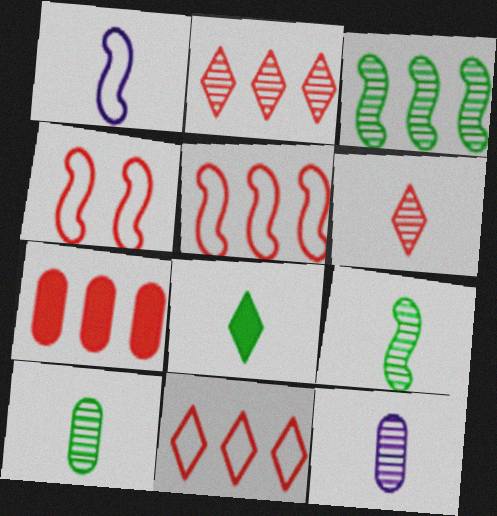[[2, 5, 7], 
[4, 6, 7], 
[6, 9, 12]]